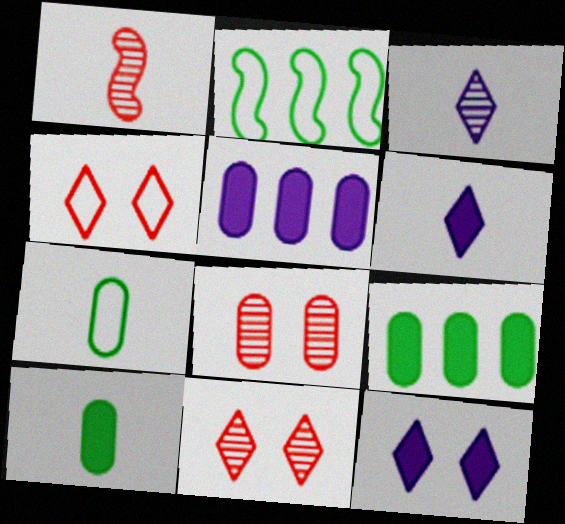[[1, 6, 7], 
[2, 6, 8], 
[5, 7, 8]]